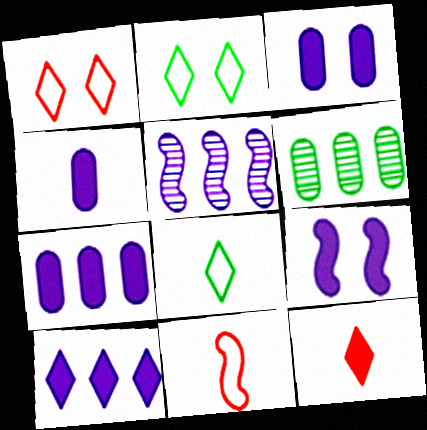[[3, 4, 7], 
[4, 9, 10]]